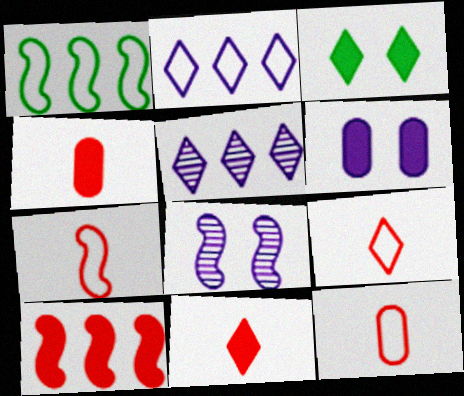[[3, 5, 9], 
[7, 9, 12]]